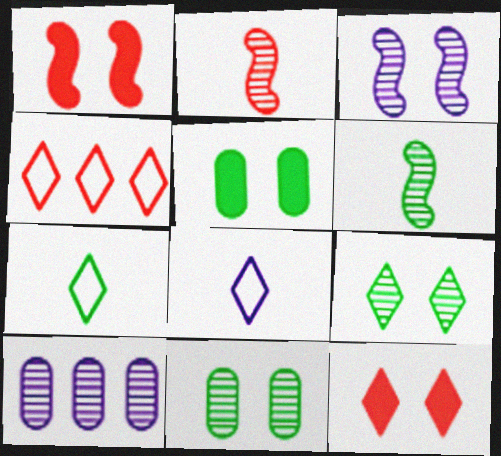[[1, 7, 10], 
[2, 9, 10]]